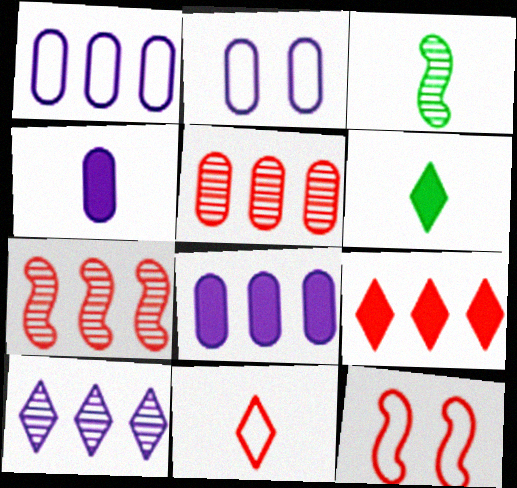[[2, 3, 9], 
[2, 6, 7], 
[3, 4, 11]]